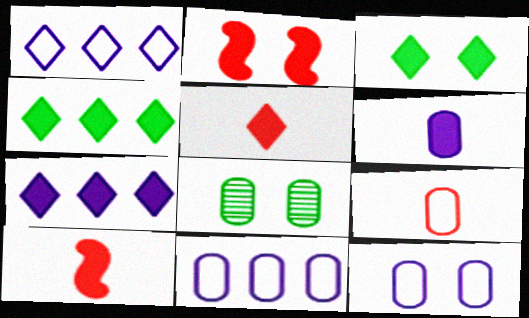[[1, 8, 10], 
[2, 4, 6], 
[3, 5, 7]]